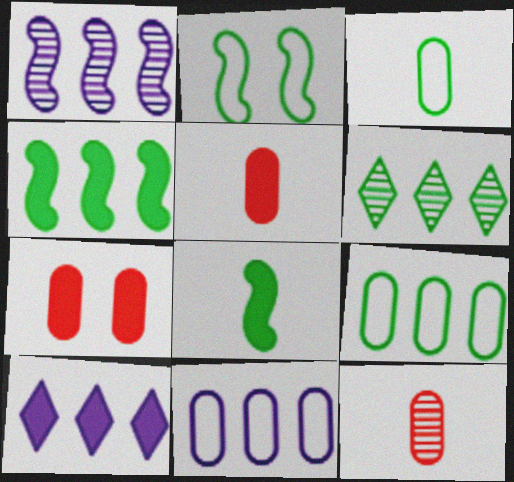[[1, 10, 11], 
[2, 10, 12], 
[4, 6, 9], 
[7, 8, 10]]